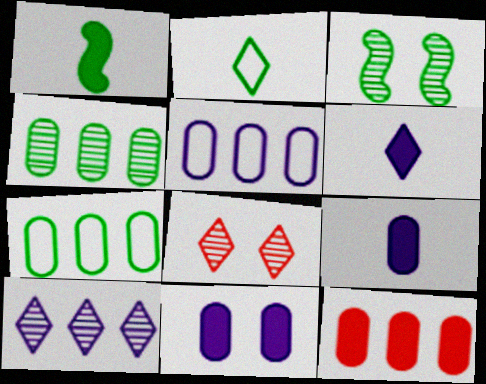[[1, 5, 8], 
[4, 5, 12]]